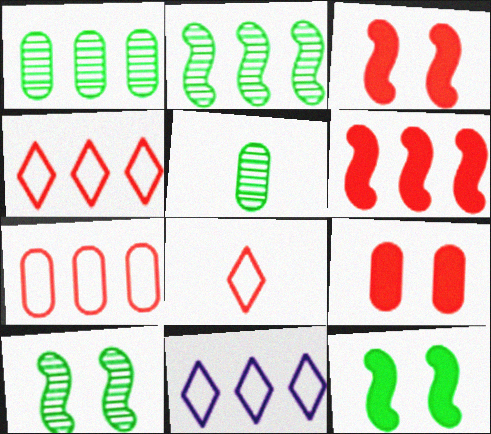[[1, 6, 11], 
[3, 5, 11]]